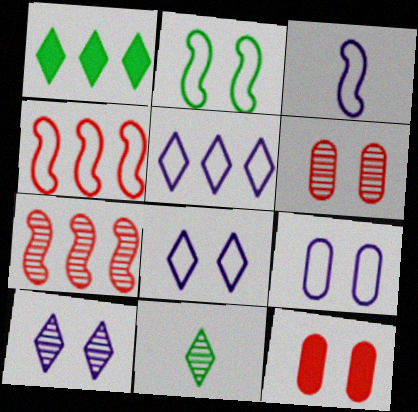[[1, 3, 6], 
[2, 3, 4], 
[2, 10, 12], 
[3, 5, 9]]